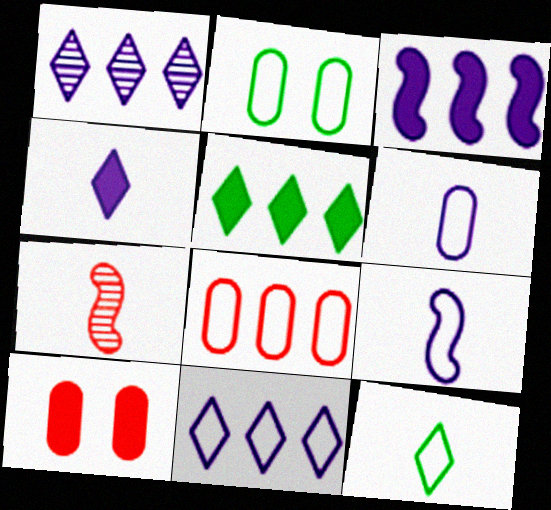[[2, 6, 8]]